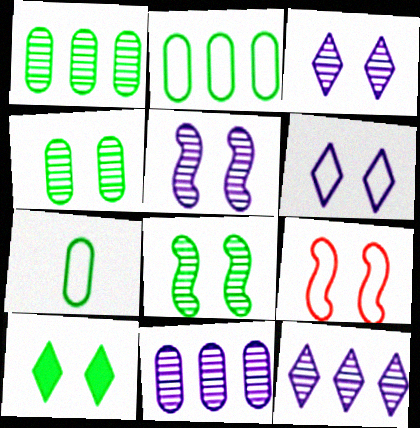[]